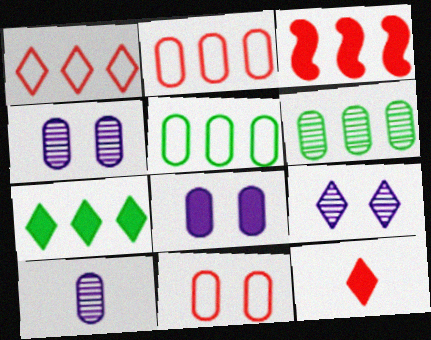[]